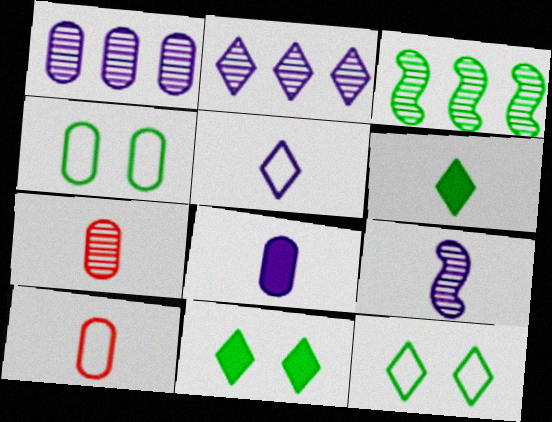[[3, 4, 6], 
[5, 8, 9], 
[6, 9, 10]]